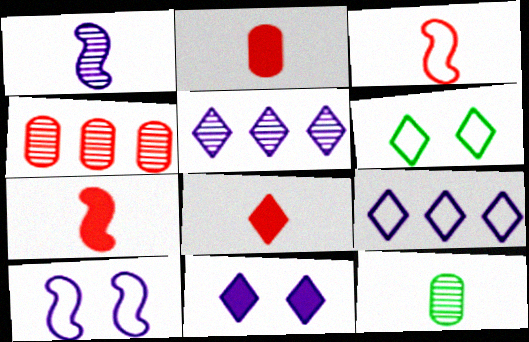[[2, 7, 8], 
[5, 6, 8]]